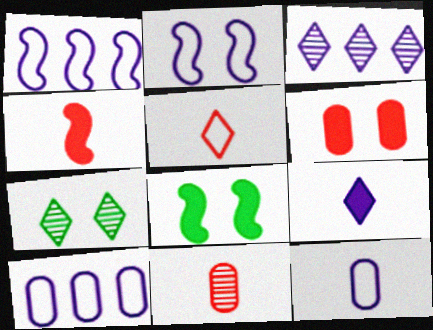[[2, 6, 7], 
[4, 5, 11], 
[4, 7, 10]]